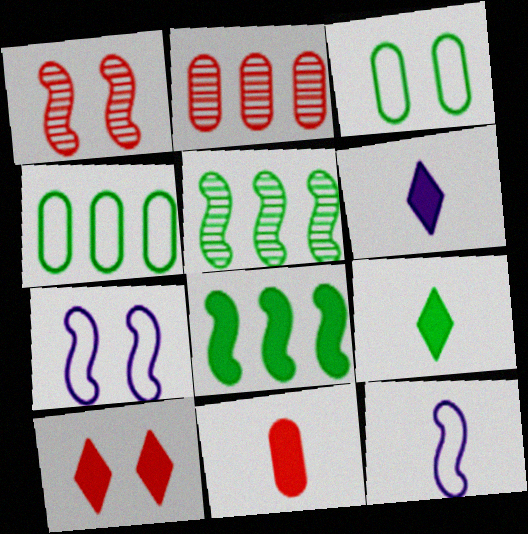[[1, 4, 6], 
[1, 8, 12], 
[2, 7, 9], 
[3, 5, 9]]